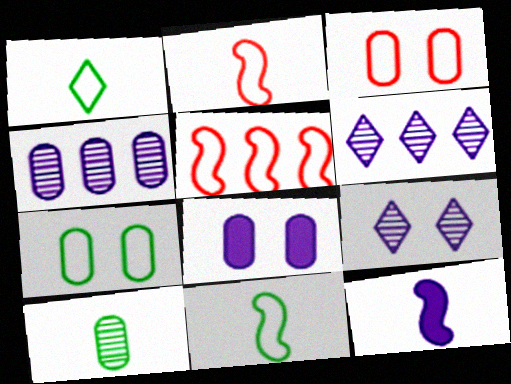[]